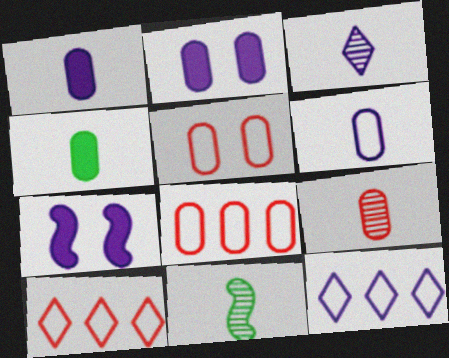[[2, 10, 11], 
[3, 9, 11], 
[4, 6, 9]]